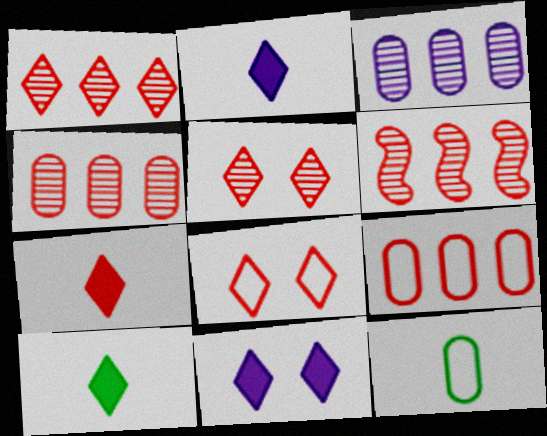[[1, 4, 6], 
[1, 7, 8], 
[2, 7, 10], 
[6, 11, 12]]